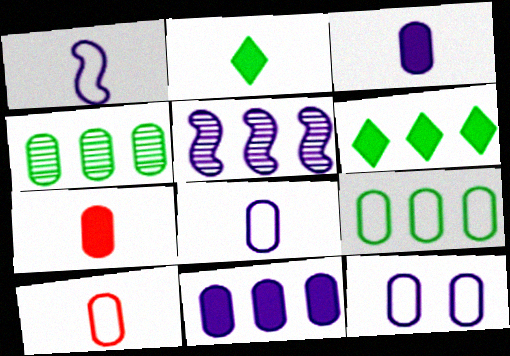[[4, 7, 12], 
[9, 10, 12]]